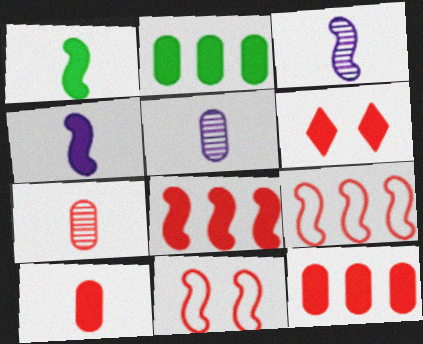[[2, 4, 6], 
[6, 7, 9], 
[6, 8, 10]]